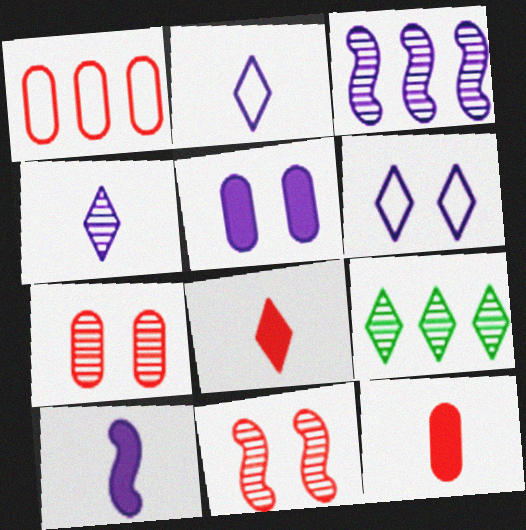[[1, 7, 12], 
[1, 8, 11], 
[2, 3, 5], 
[6, 8, 9]]